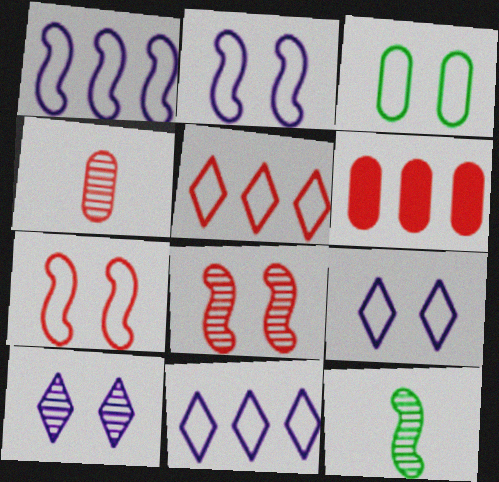[[3, 7, 9], 
[6, 9, 12]]